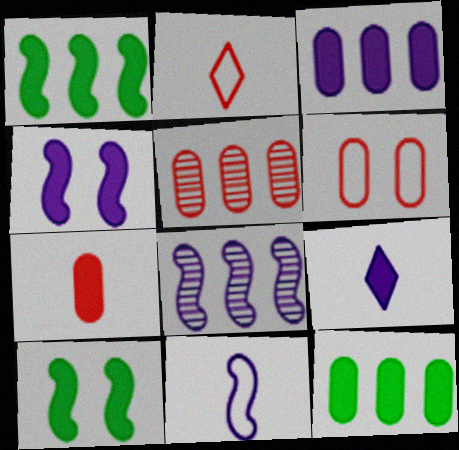[[3, 4, 9], 
[4, 8, 11], 
[5, 6, 7]]